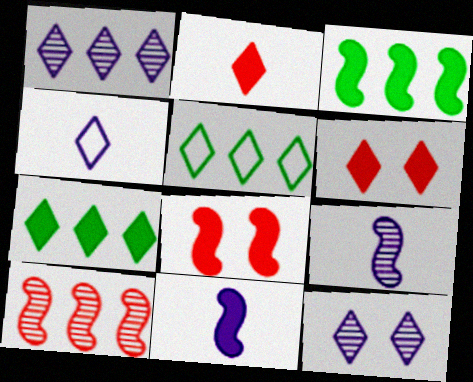[[2, 5, 12], 
[3, 8, 11]]